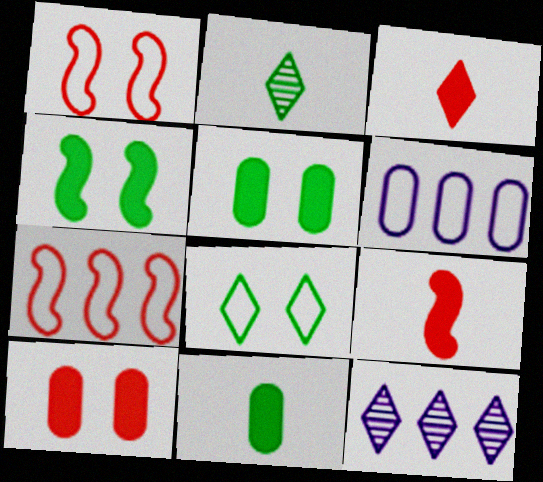[[1, 11, 12], 
[3, 8, 12]]